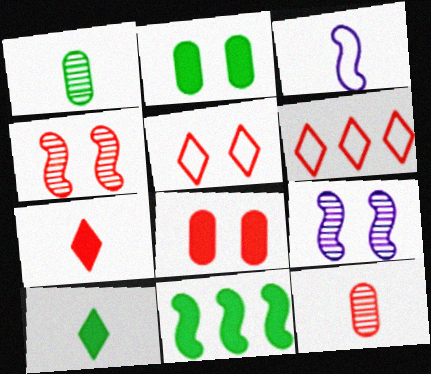[[1, 3, 7], 
[2, 5, 9], 
[2, 10, 11], 
[3, 4, 11], 
[3, 10, 12], 
[4, 5, 8]]